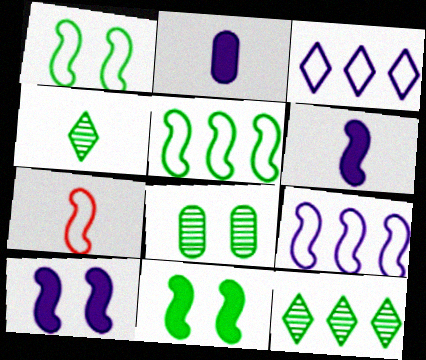[[1, 7, 9], 
[2, 4, 7]]